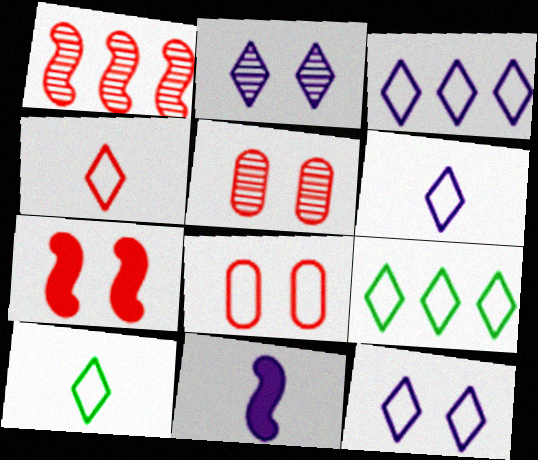[[3, 6, 12], 
[4, 6, 10], 
[4, 9, 12], 
[5, 9, 11]]